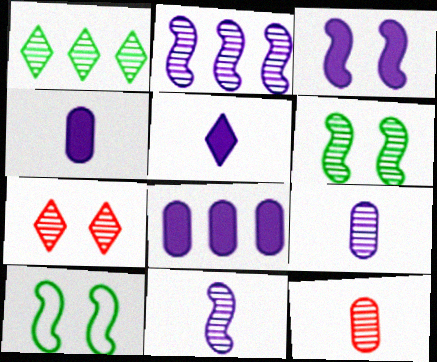[[3, 5, 8]]